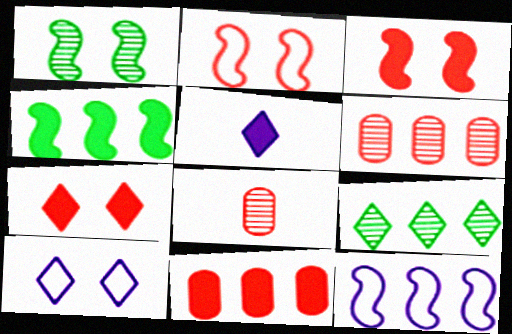[[4, 8, 10], 
[9, 11, 12]]